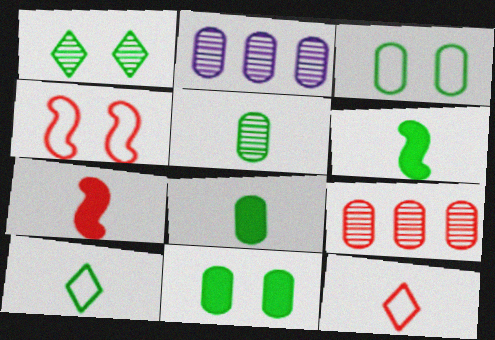[[5, 6, 10]]